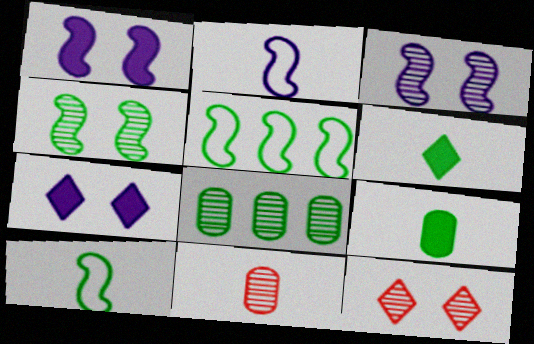[[2, 6, 11], 
[5, 7, 11]]